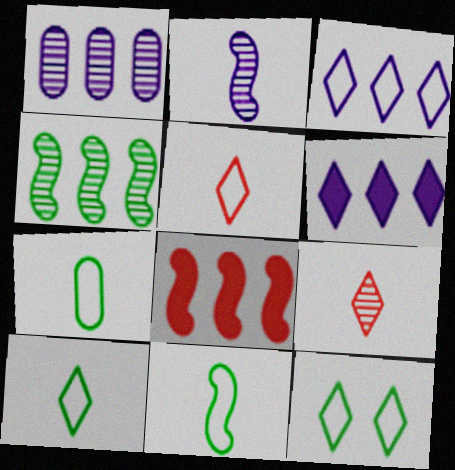[[3, 5, 12], 
[6, 9, 12], 
[7, 10, 11]]